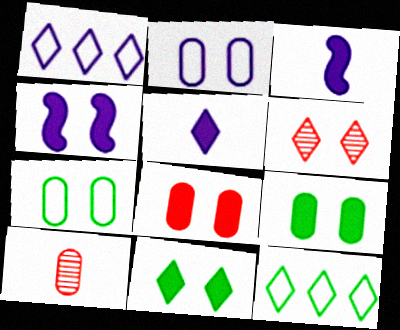[[4, 6, 7], 
[4, 8, 11], 
[4, 10, 12], 
[5, 6, 12]]